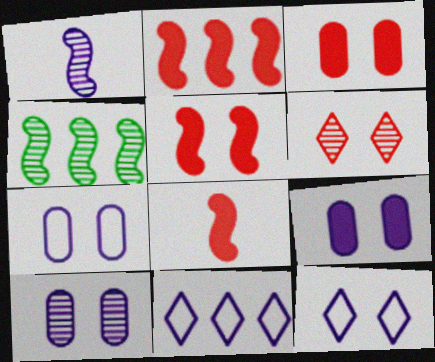[[1, 9, 11], 
[2, 5, 8], 
[7, 9, 10]]